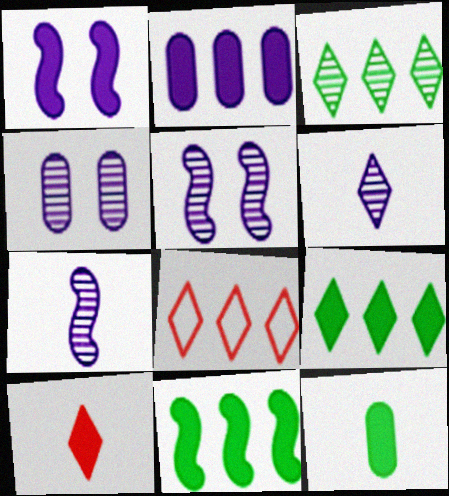[[5, 8, 12]]